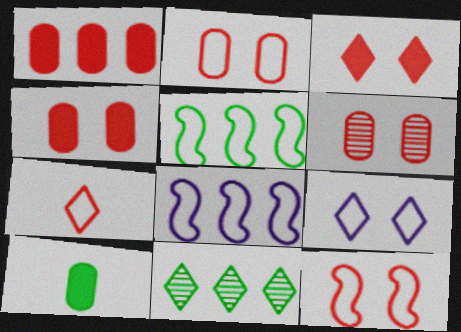[[1, 8, 11], 
[2, 4, 6], 
[3, 6, 12]]